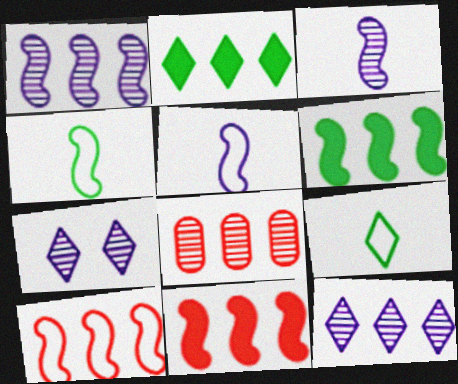[[1, 6, 10]]